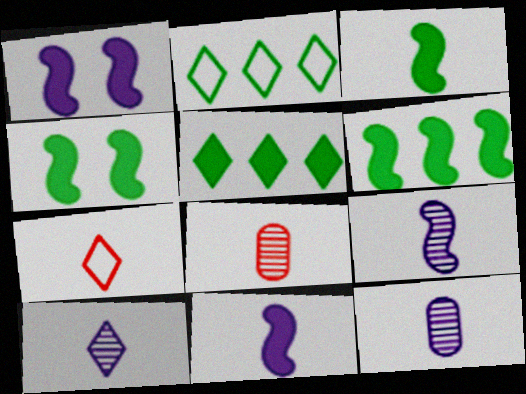[[1, 2, 8], 
[3, 4, 6], 
[3, 7, 12], 
[9, 10, 12]]